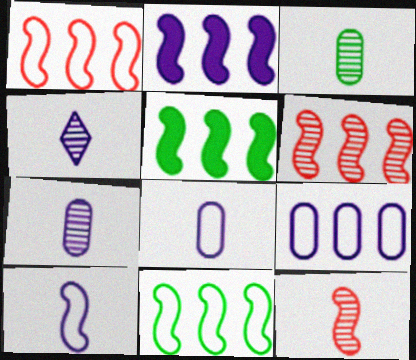[[2, 6, 11], 
[3, 4, 12]]